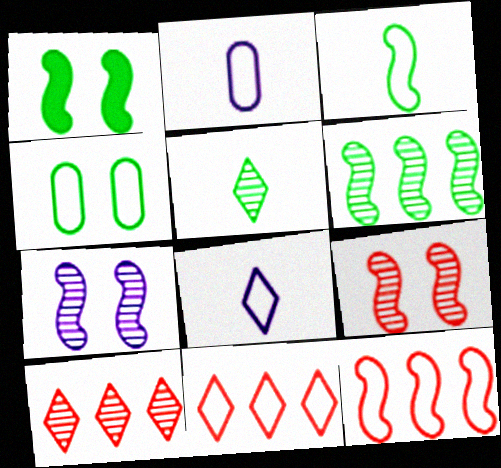[[1, 2, 10], 
[1, 3, 6], 
[4, 8, 12]]